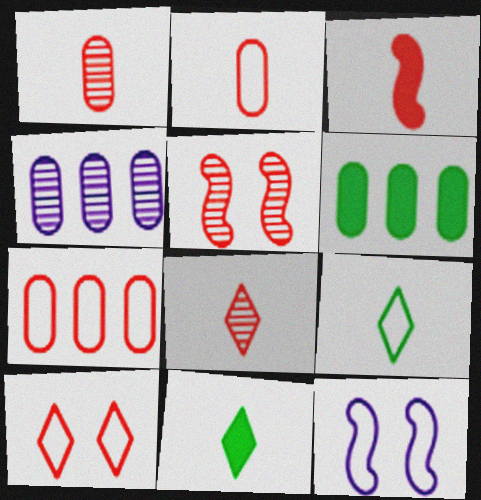[[2, 3, 8], 
[4, 6, 7], 
[6, 8, 12], 
[7, 9, 12]]